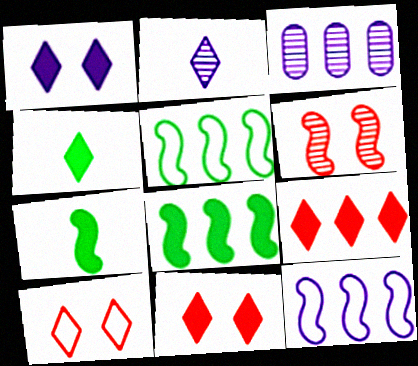[[1, 4, 9], 
[3, 5, 9], 
[3, 7, 10], 
[6, 7, 12]]